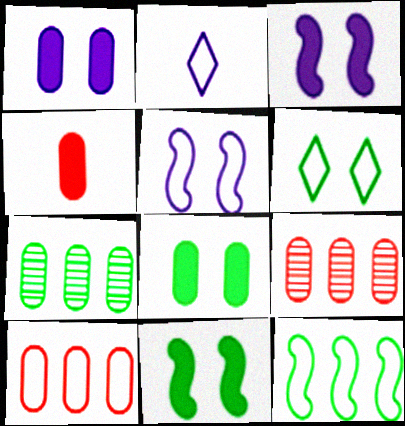[[2, 9, 11]]